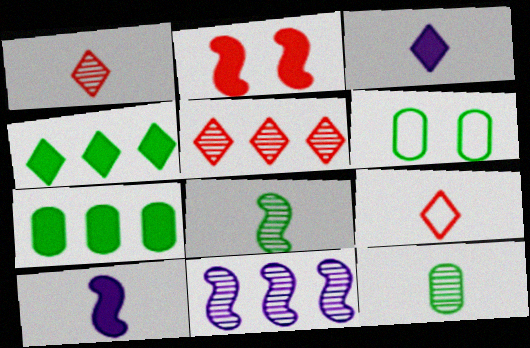[[2, 3, 7], 
[4, 6, 8], 
[5, 6, 10], 
[6, 7, 12], 
[9, 10, 12]]